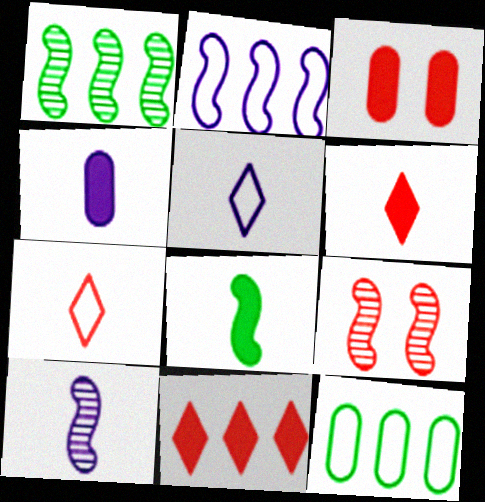[[1, 3, 5], 
[1, 9, 10], 
[2, 8, 9], 
[4, 5, 10], 
[4, 6, 8]]